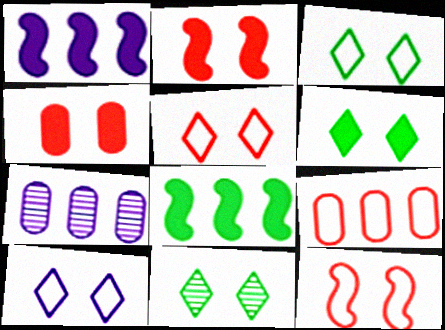[[3, 5, 10], 
[3, 6, 11]]